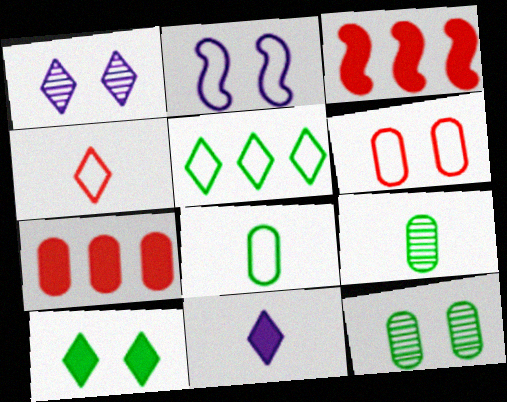[[1, 3, 8]]